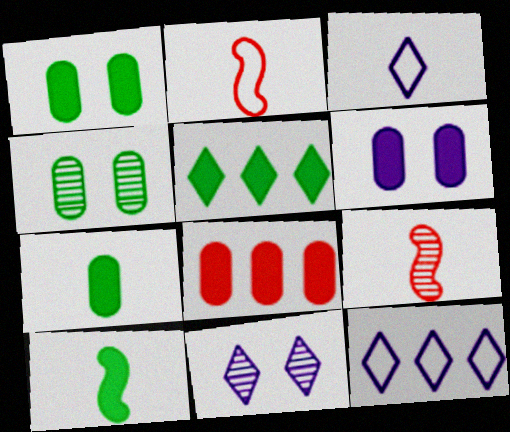[[1, 5, 10], 
[1, 9, 12], 
[3, 7, 9], 
[6, 7, 8]]